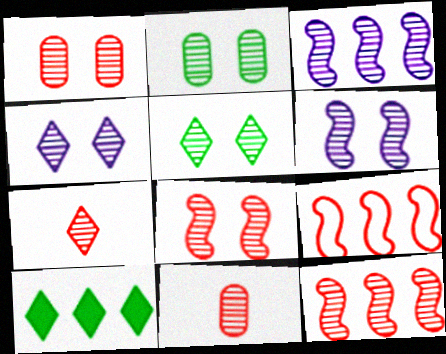[[1, 5, 6], 
[1, 7, 12], 
[2, 3, 7], 
[2, 4, 8], 
[3, 5, 11]]